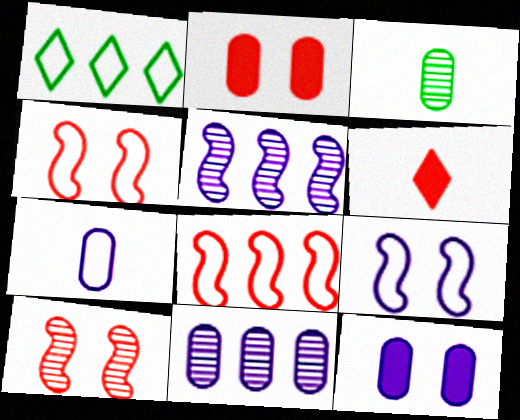[[1, 4, 7], 
[7, 11, 12]]